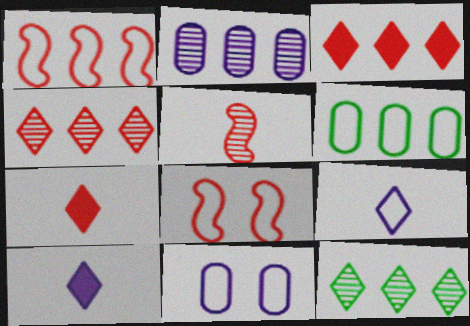[[6, 8, 9]]